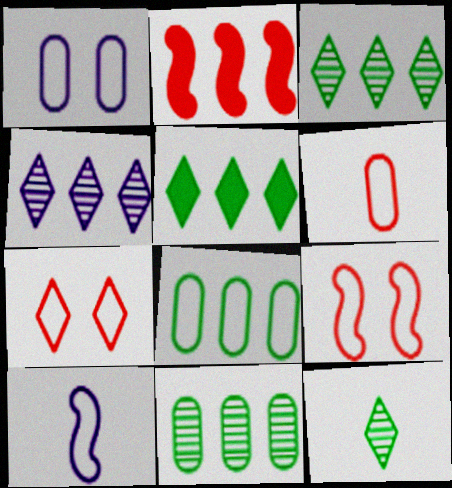[[1, 2, 12], 
[1, 6, 8], 
[2, 4, 8], 
[7, 8, 10]]